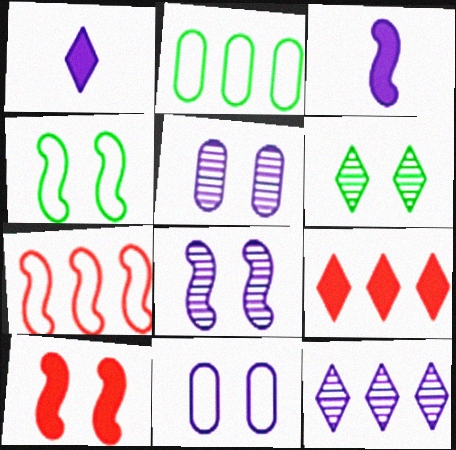[[3, 11, 12], 
[4, 8, 10], 
[6, 10, 11]]